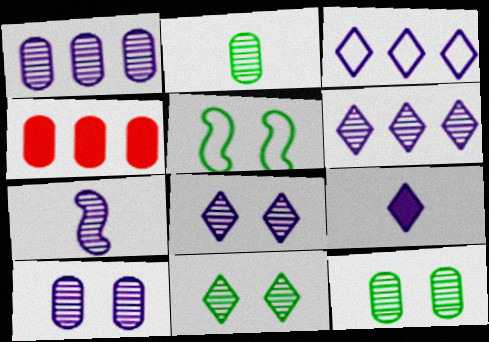[[1, 7, 8], 
[3, 8, 9], 
[6, 7, 10]]